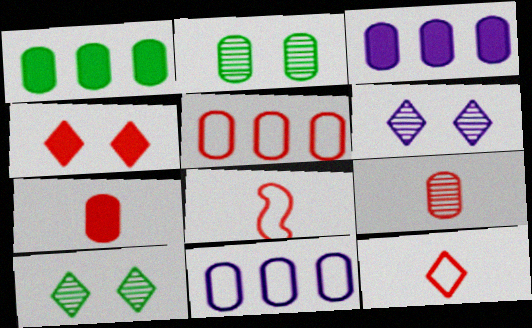[[1, 6, 8], 
[2, 7, 11], 
[3, 8, 10]]